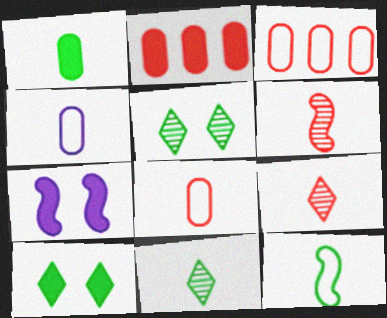[[1, 11, 12], 
[3, 7, 11]]